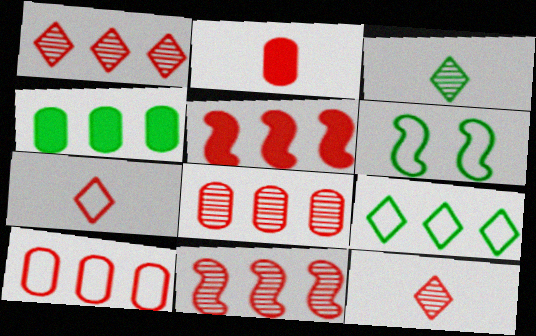[[1, 5, 10], 
[1, 8, 11], 
[3, 4, 6]]